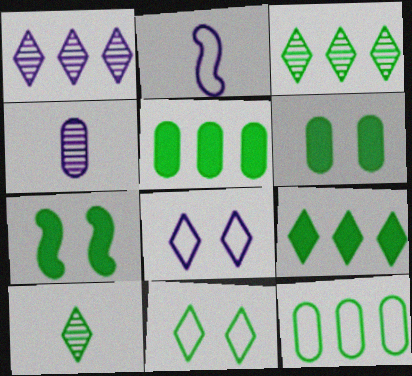[[7, 10, 12], 
[9, 10, 11]]